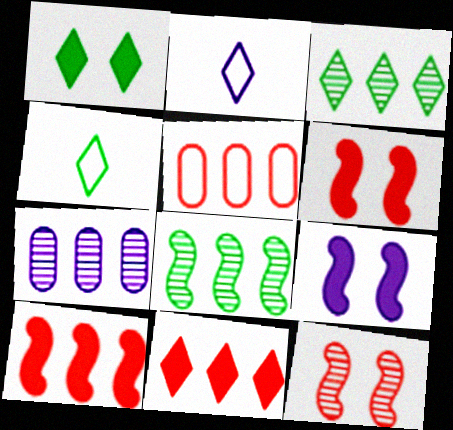[[1, 3, 4], 
[2, 7, 9], 
[4, 6, 7]]